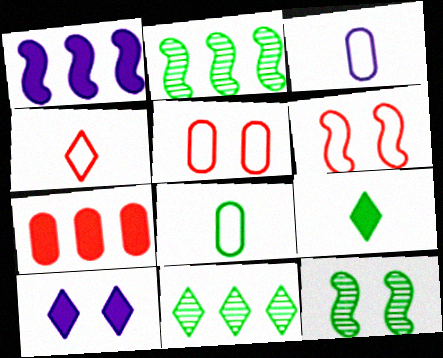[[4, 10, 11], 
[5, 10, 12]]